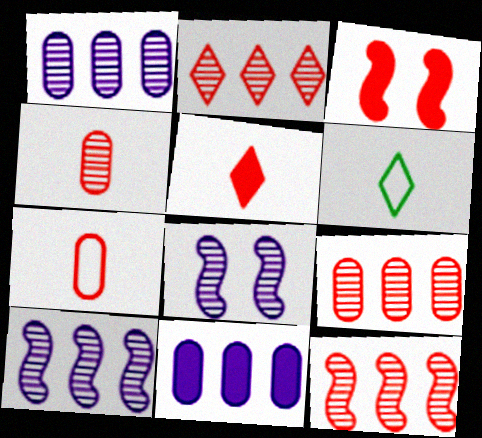[[1, 3, 6], 
[2, 3, 7], 
[2, 9, 12]]